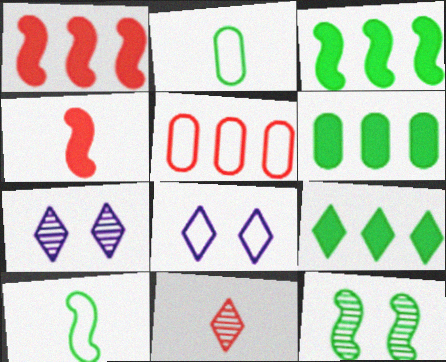[[1, 2, 7], 
[2, 9, 12], 
[3, 6, 9], 
[3, 10, 12], 
[5, 8, 10], 
[8, 9, 11]]